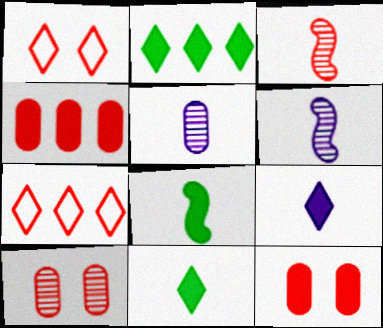[[1, 3, 4], 
[3, 7, 12]]